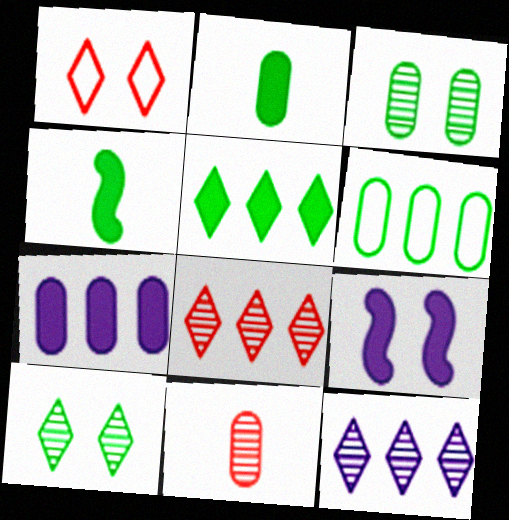[[1, 3, 9], 
[2, 3, 6], 
[4, 6, 10]]